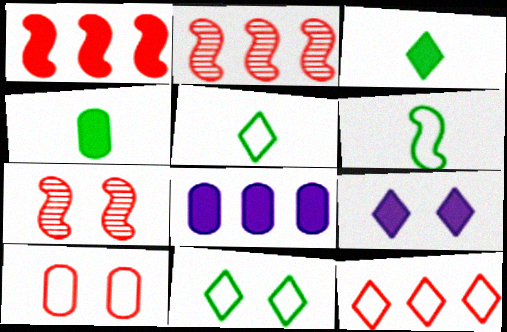[[1, 4, 9], 
[5, 7, 8]]